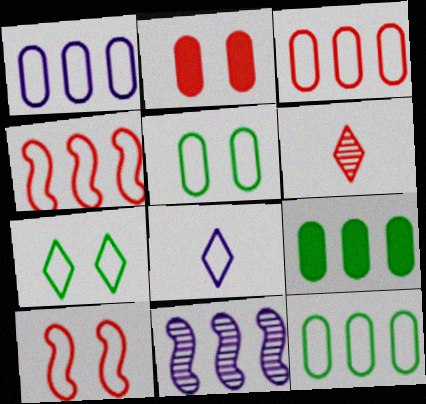[[1, 3, 12], 
[2, 4, 6], 
[4, 5, 8], 
[8, 10, 12]]